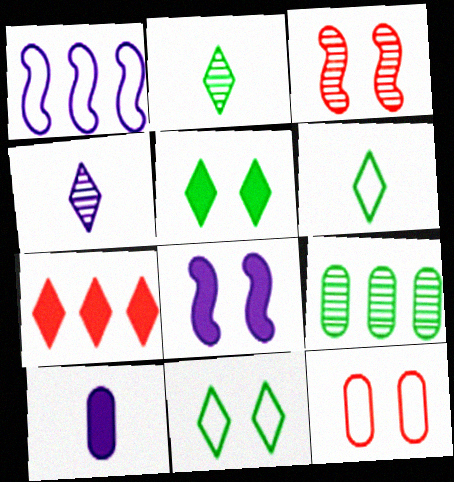[[1, 6, 12], 
[1, 7, 9], 
[3, 4, 9], 
[4, 7, 11], 
[9, 10, 12]]